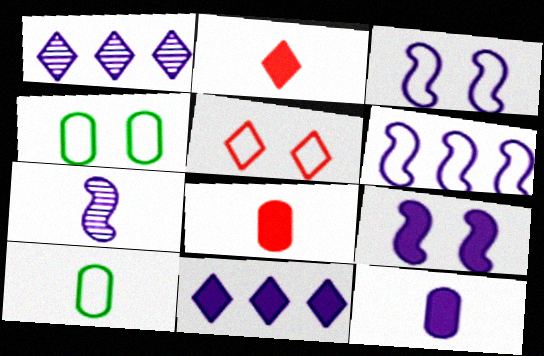[[1, 3, 12], 
[2, 7, 10], 
[3, 4, 5], 
[5, 6, 10], 
[6, 7, 9], 
[9, 11, 12]]